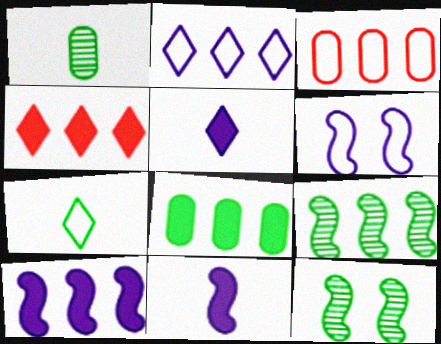[[1, 4, 6], 
[3, 5, 12], 
[3, 6, 7], 
[4, 8, 10], 
[7, 8, 12]]